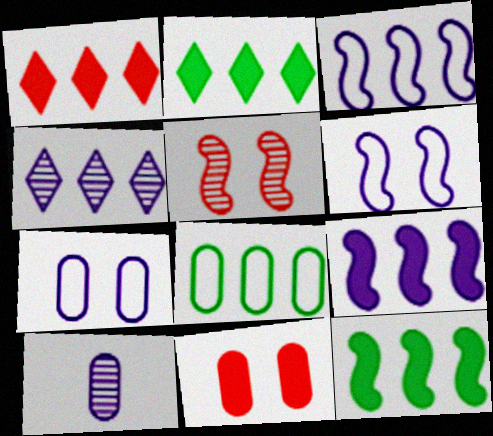[[8, 10, 11]]